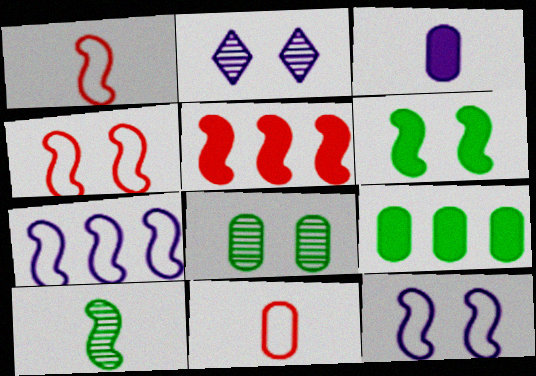[[1, 2, 9], 
[2, 3, 7], 
[5, 10, 12]]